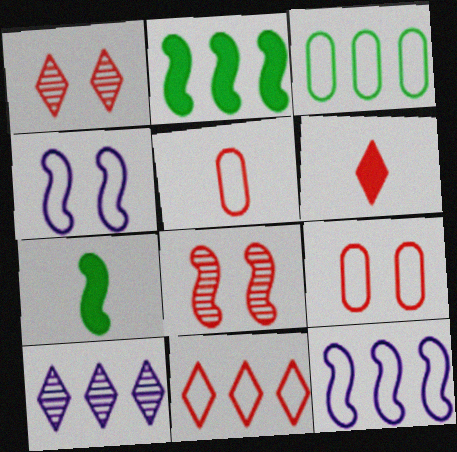[[1, 6, 11], 
[3, 11, 12], 
[7, 8, 12], 
[7, 9, 10]]